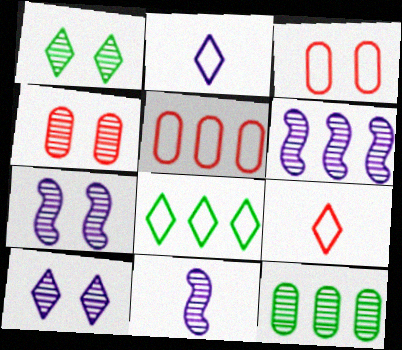[[1, 4, 7], 
[6, 7, 11]]